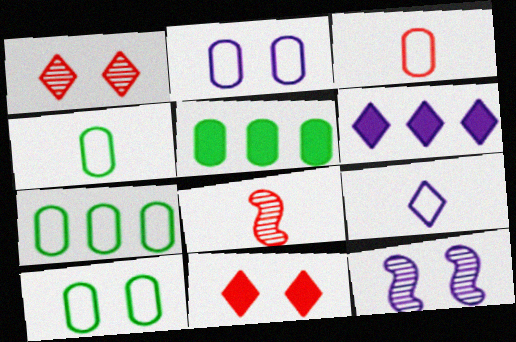[[2, 3, 7], 
[4, 7, 10], 
[6, 8, 10], 
[10, 11, 12]]